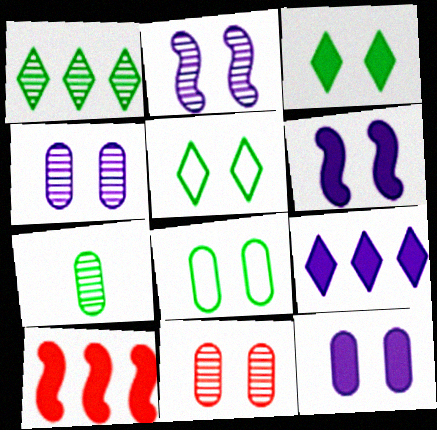[[5, 6, 11], 
[8, 11, 12]]